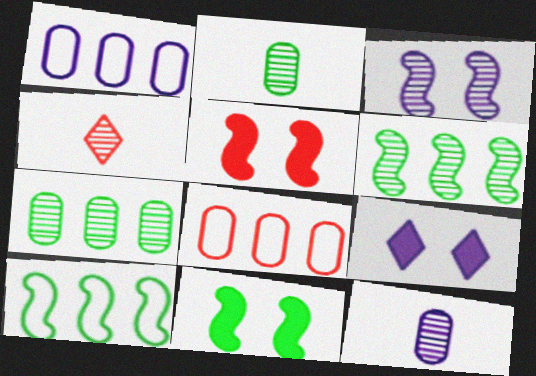[[1, 4, 11], 
[3, 4, 7], 
[4, 5, 8]]